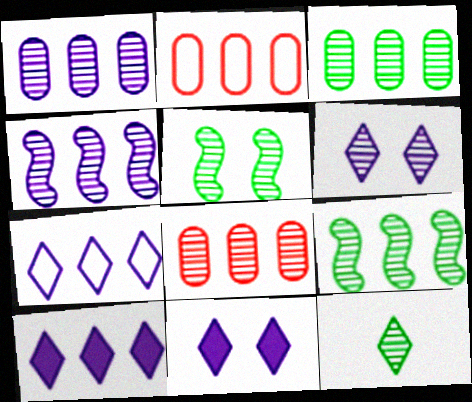[[1, 3, 8], 
[2, 9, 10], 
[3, 5, 12]]